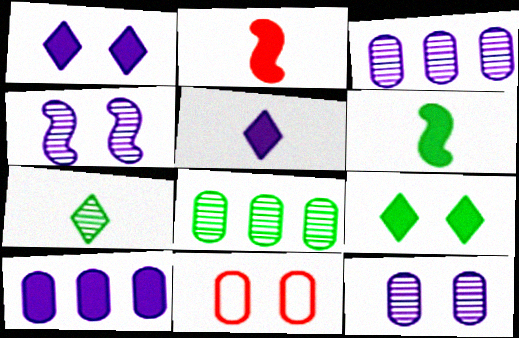[[2, 9, 10], 
[4, 9, 11]]